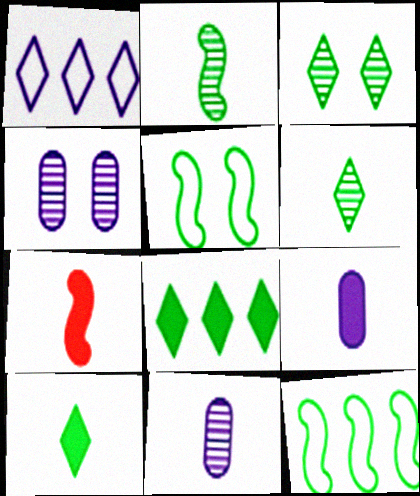[[7, 9, 10]]